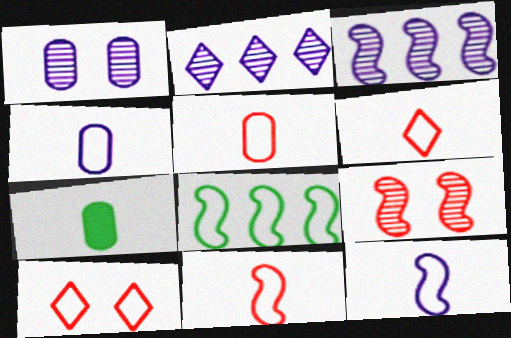[[3, 7, 10], 
[4, 8, 10], 
[5, 6, 11]]